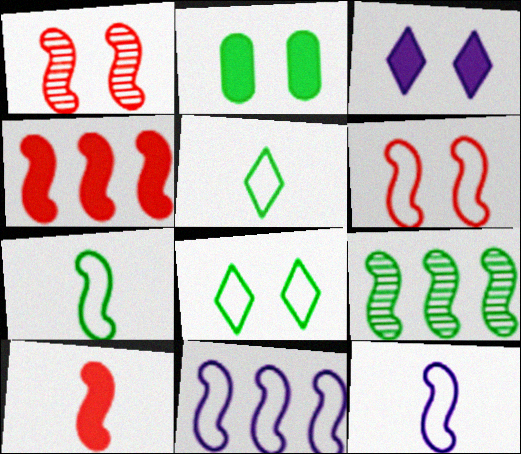[[2, 5, 9], 
[4, 9, 11], 
[6, 7, 11]]